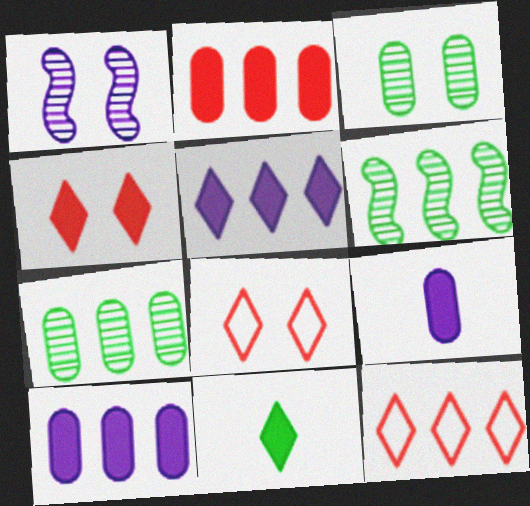[[4, 5, 11], 
[6, 8, 9], 
[6, 10, 12]]